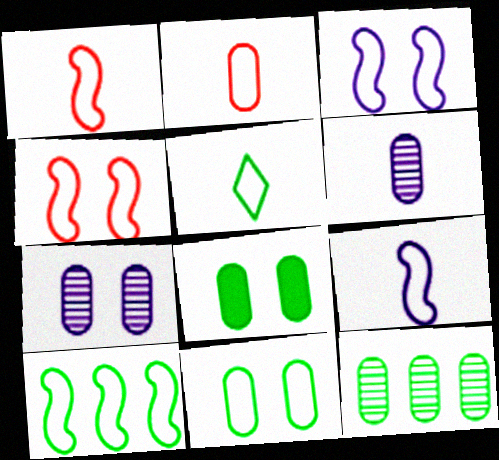[[1, 3, 10], 
[2, 5, 9], 
[4, 9, 10], 
[5, 10, 11]]